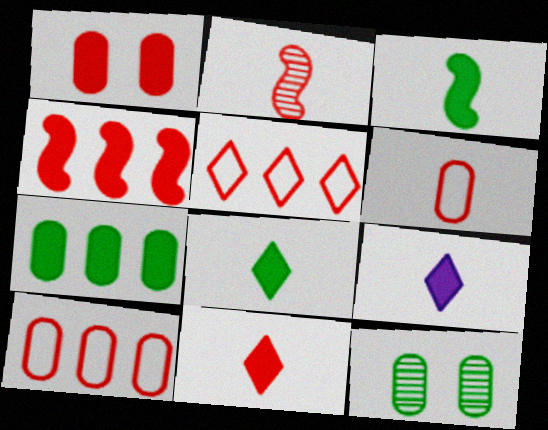[[1, 2, 5], 
[1, 4, 11], 
[2, 6, 11], 
[8, 9, 11]]